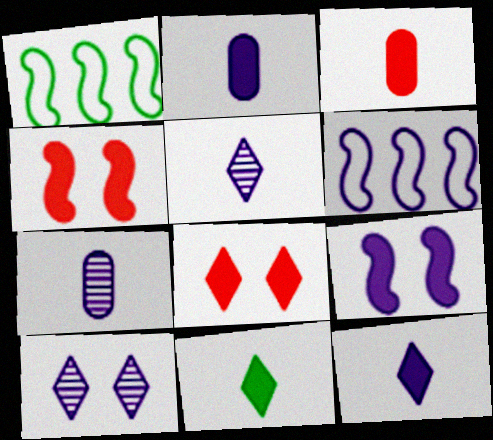[[1, 3, 10], 
[1, 7, 8], 
[2, 6, 10]]